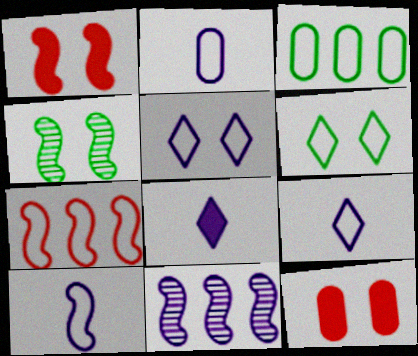[[2, 6, 7], 
[2, 9, 10], 
[4, 5, 12]]